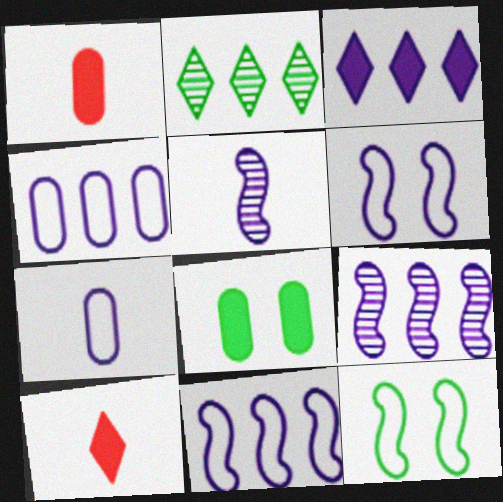[[1, 2, 6], 
[3, 4, 9]]